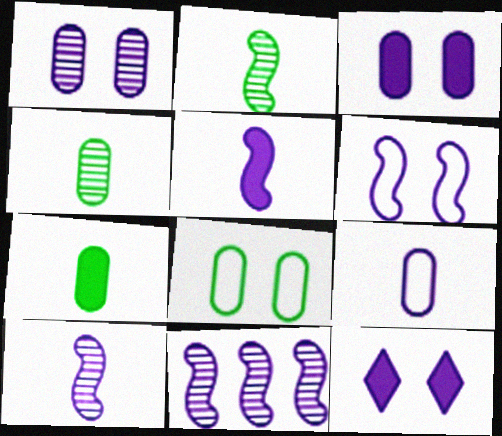[[1, 6, 12], 
[5, 6, 11], 
[9, 11, 12]]